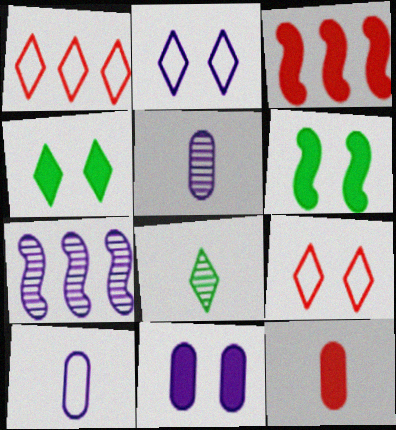[[1, 5, 6]]